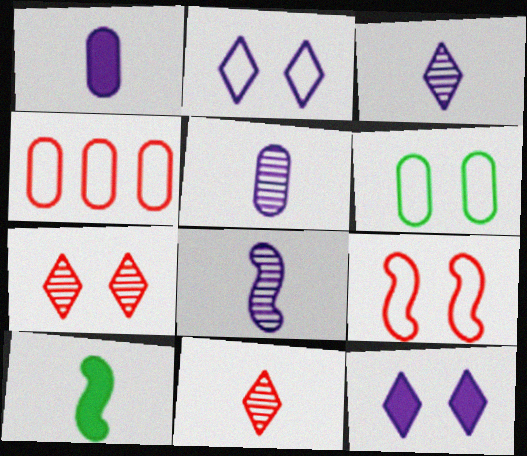[[2, 6, 9], 
[3, 5, 8]]